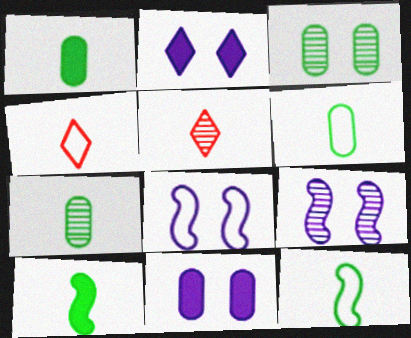[[1, 6, 7]]